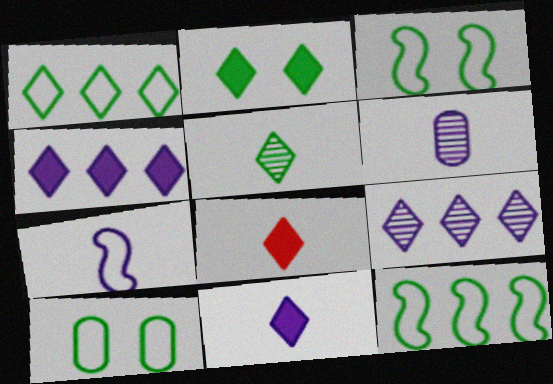[[1, 2, 5], 
[2, 4, 8], 
[6, 7, 11]]